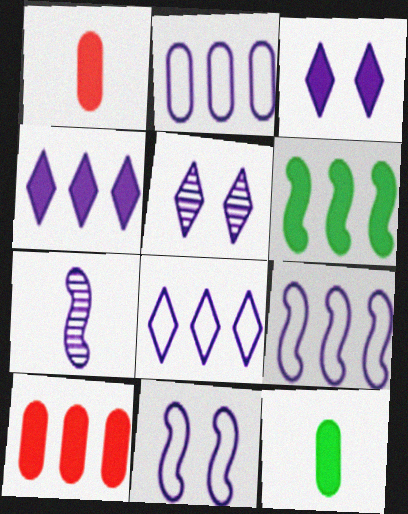[[1, 3, 6], 
[2, 3, 7], 
[2, 8, 9], 
[4, 6, 10]]